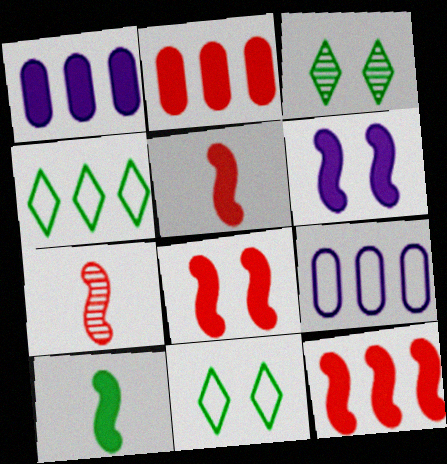[[1, 7, 11], 
[3, 5, 9], 
[5, 8, 12], 
[6, 10, 12]]